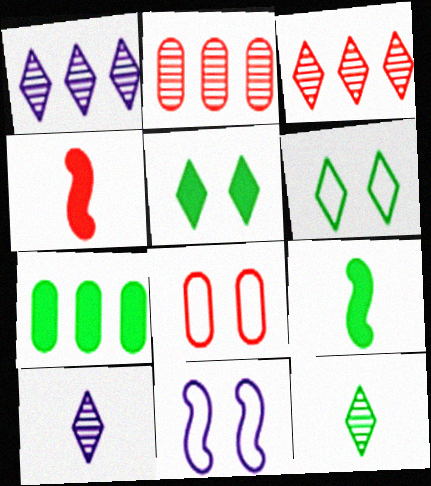[[1, 8, 9], 
[3, 4, 8], 
[5, 7, 9], 
[6, 8, 11]]